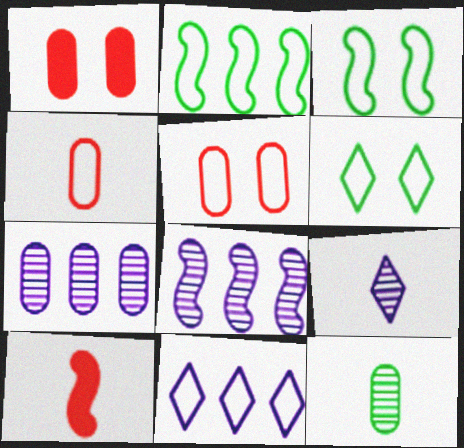[[1, 2, 9], 
[3, 4, 11], 
[3, 8, 10], 
[6, 7, 10]]